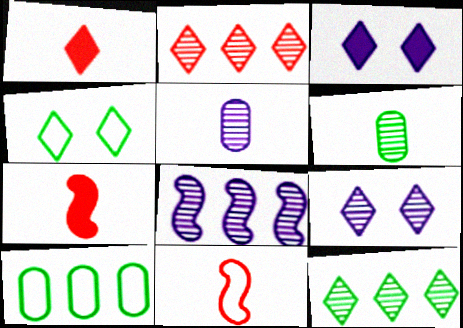[[5, 8, 9], 
[7, 9, 10]]